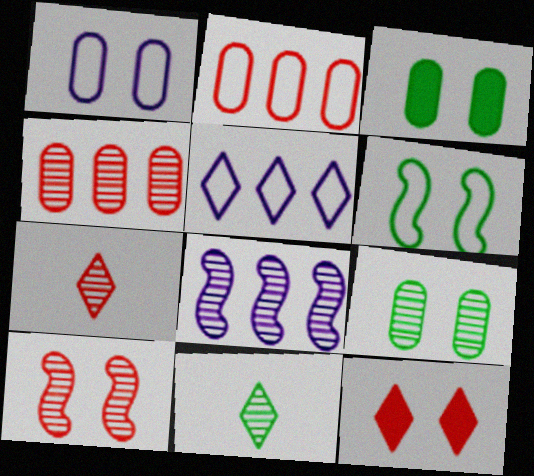[[4, 7, 10], 
[5, 11, 12], 
[7, 8, 9]]